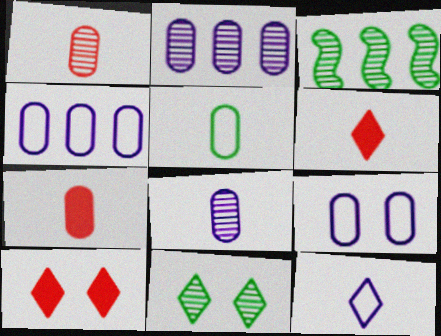[[3, 6, 9], 
[5, 7, 8]]